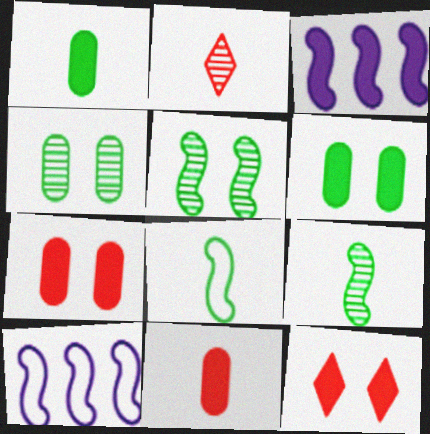[[1, 3, 12], 
[2, 6, 10]]